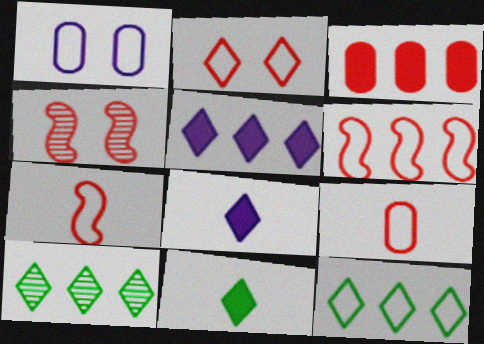[[1, 7, 12], 
[2, 6, 9], 
[2, 8, 10]]